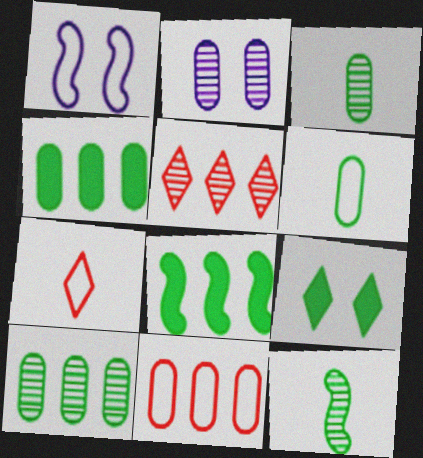[[2, 5, 12], 
[2, 7, 8]]